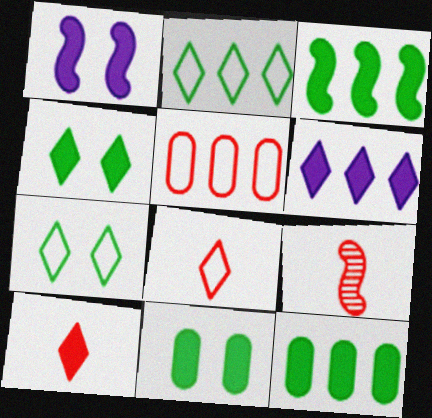[[1, 10, 12], 
[4, 6, 10]]